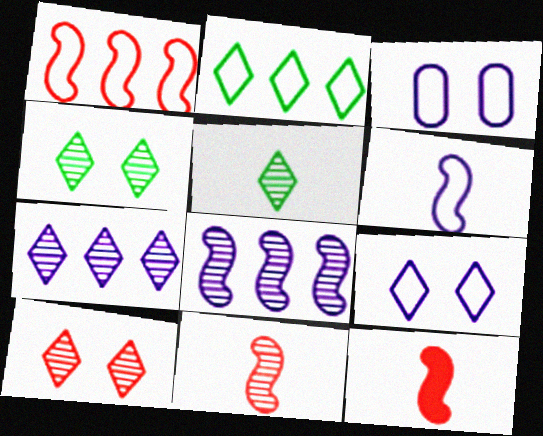[[5, 7, 10]]